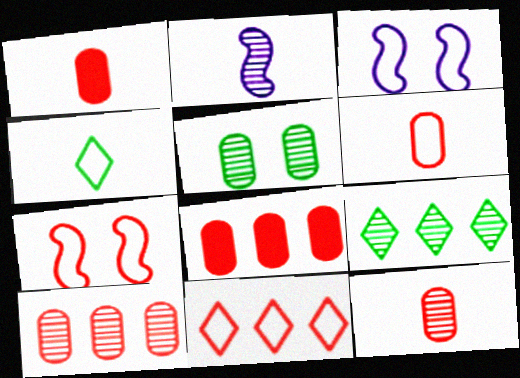[[1, 2, 4], 
[1, 3, 9], 
[1, 6, 12], 
[6, 7, 11]]